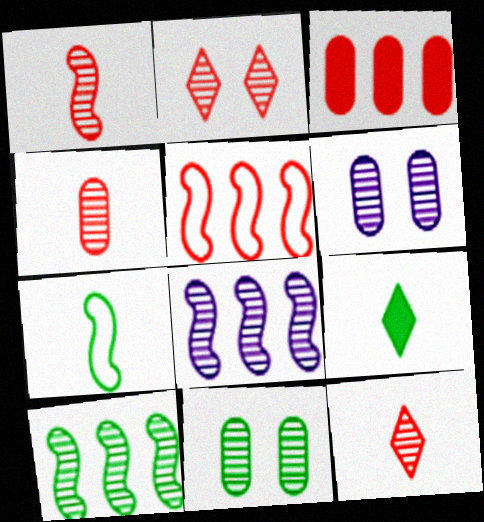[[1, 4, 12], 
[5, 6, 9], 
[6, 10, 12], 
[8, 11, 12]]